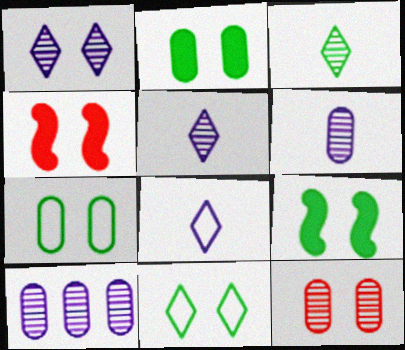[[1, 4, 7]]